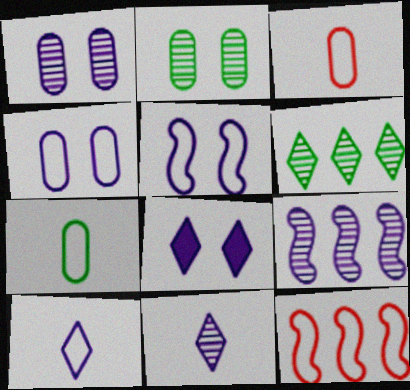[[1, 5, 8], 
[1, 9, 11]]